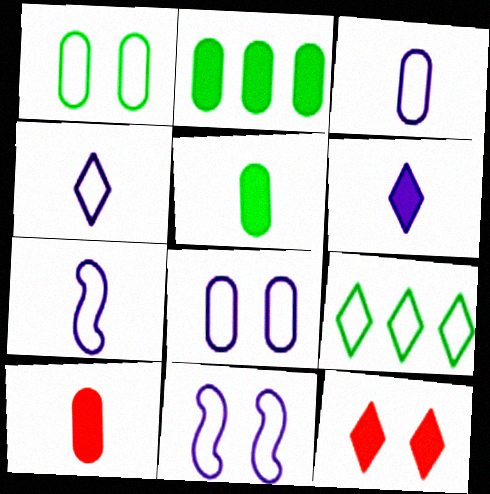[[3, 4, 7]]